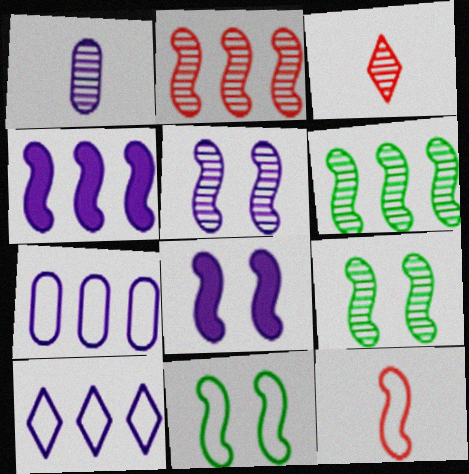[[1, 8, 10], 
[4, 9, 12], 
[6, 8, 12]]